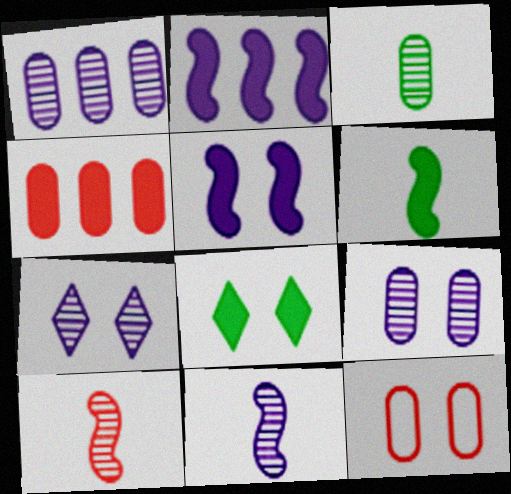[[1, 7, 11]]